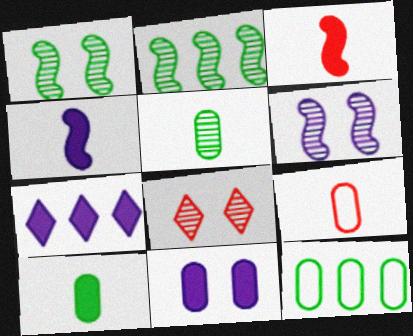[[1, 7, 9], 
[4, 7, 11], 
[4, 8, 12]]